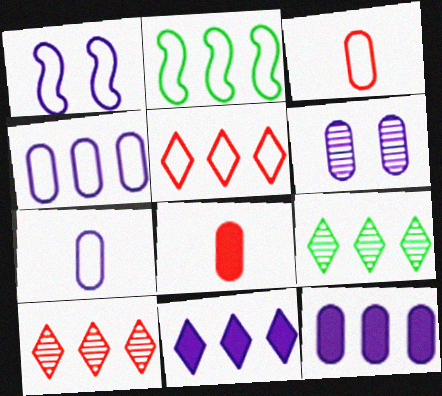[[1, 8, 9], 
[2, 4, 5], 
[2, 10, 12], 
[5, 9, 11], 
[6, 7, 12]]